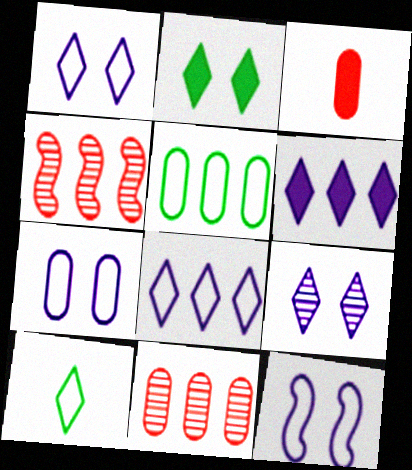[[1, 7, 12], 
[4, 5, 6]]